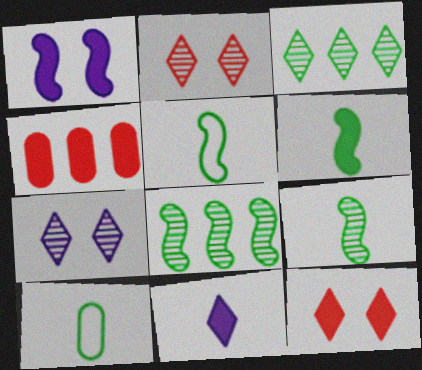[[4, 5, 7], 
[5, 6, 9]]